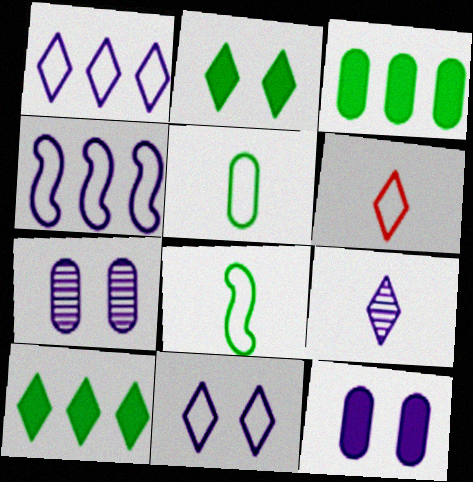[[4, 9, 12]]